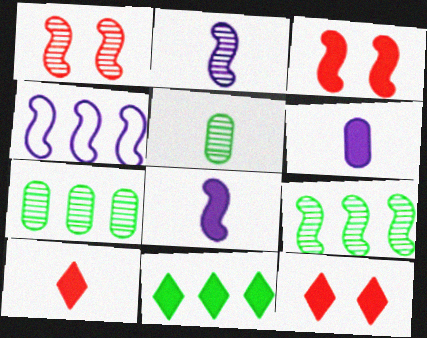[[1, 2, 9], 
[3, 6, 11], 
[4, 5, 12]]